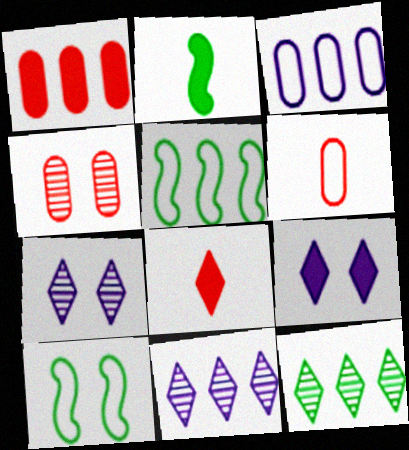[[1, 2, 9], 
[1, 4, 6], 
[1, 5, 11], 
[4, 9, 10]]